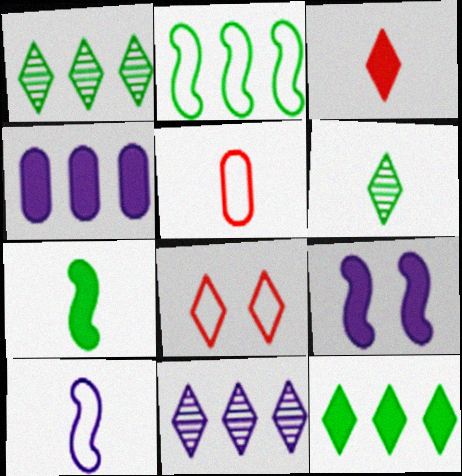[[1, 5, 9]]